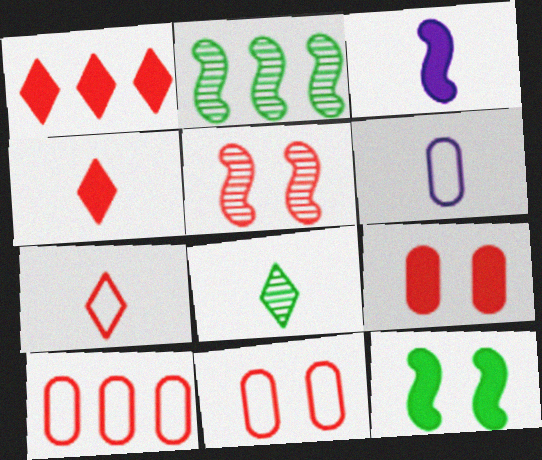[[4, 5, 10]]